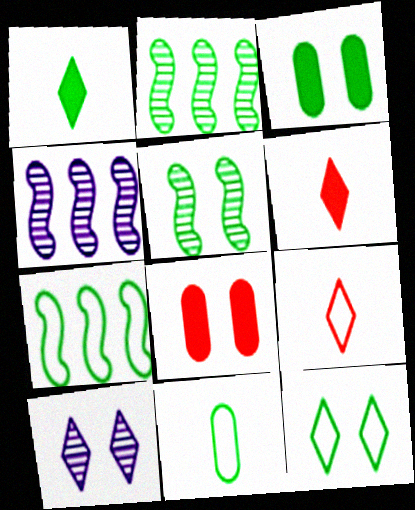[[3, 4, 9], 
[3, 5, 12], 
[7, 11, 12]]